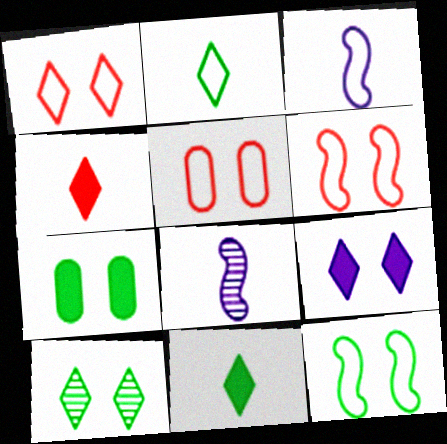[[1, 5, 6], 
[1, 9, 10], 
[7, 10, 12]]